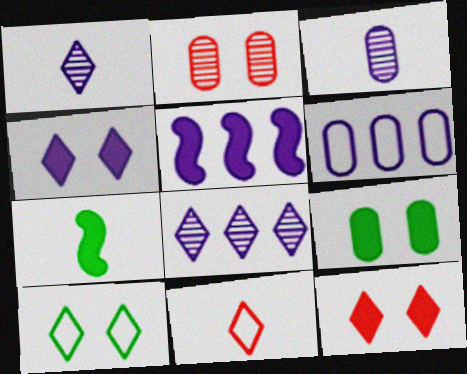[[3, 7, 11], 
[5, 6, 8]]